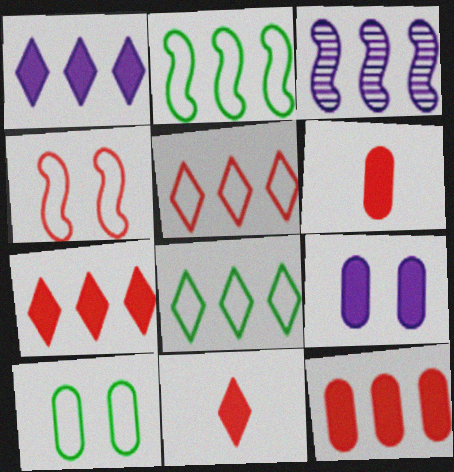[[3, 8, 12], 
[3, 10, 11]]